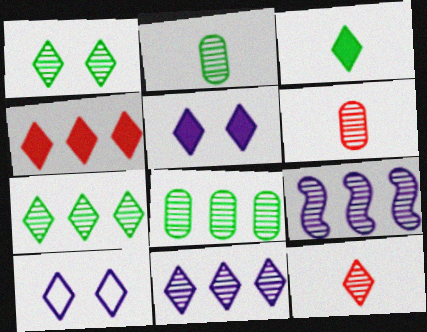[[1, 6, 9], 
[1, 11, 12], 
[3, 4, 5]]